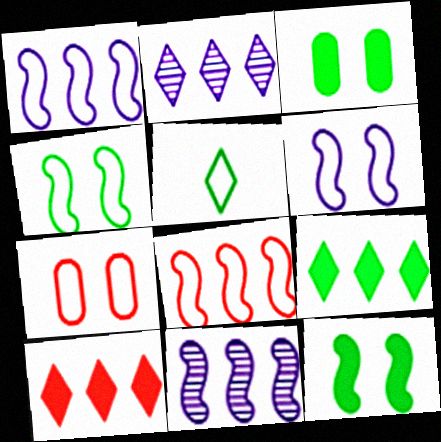[[1, 5, 7]]